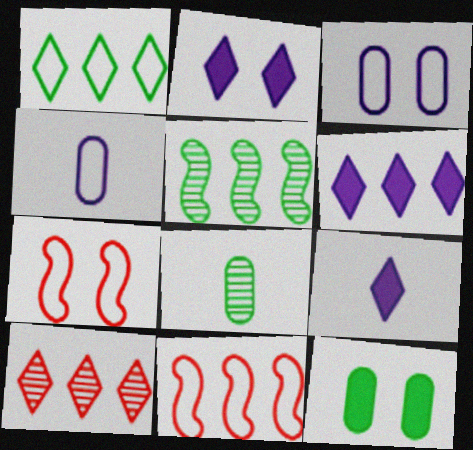[[1, 4, 7], 
[1, 6, 10], 
[2, 6, 9], 
[2, 8, 11], 
[6, 7, 8]]